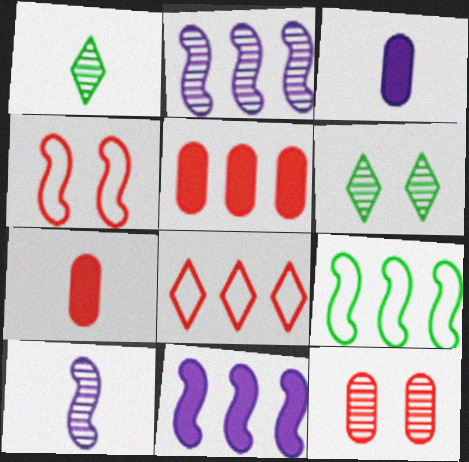[[1, 2, 12]]